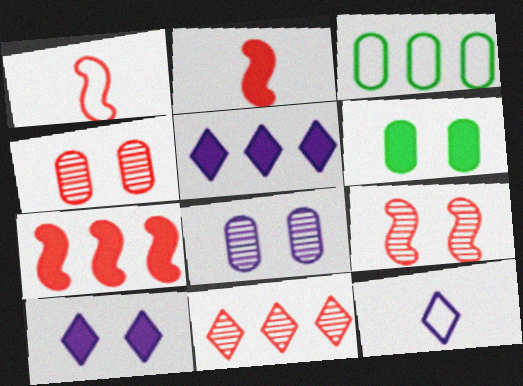[[1, 7, 9], 
[2, 5, 6]]